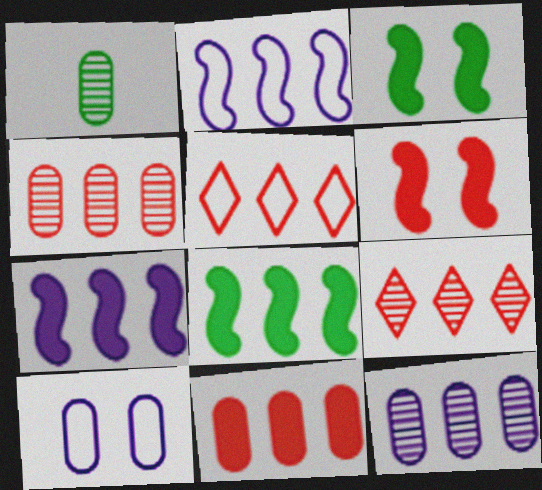[[1, 10, 11], 
[5, 8, 12]]